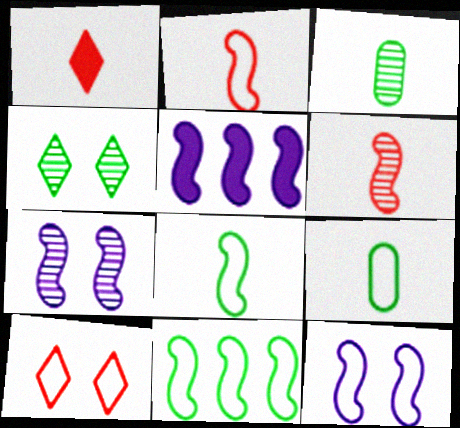[[2, 11, 12], 
[3, 5, 10]]